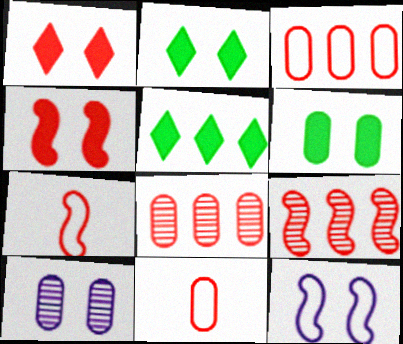[[1, 7, 8], 
[1, 9, 11], 
[4, 7, 9], 
[5, 7, 10]]